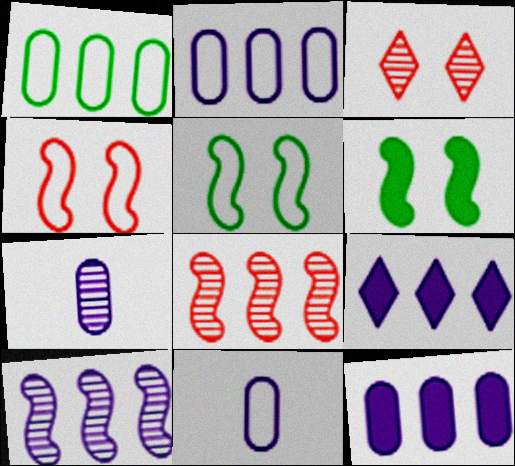[[1, 8, 9], 
[2, 9, 10]]